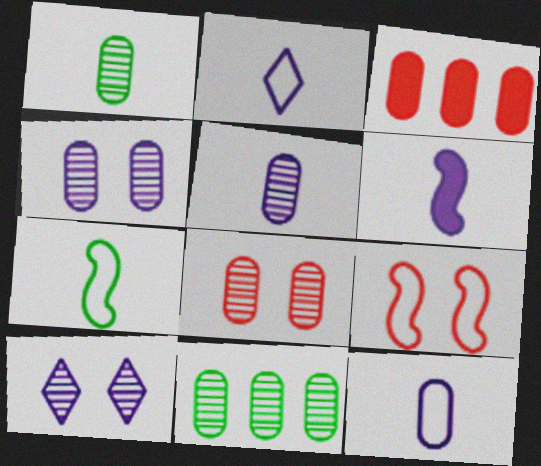[[2, 5, 6], 
[3, 7, 10], 
[5, 8, 11]]